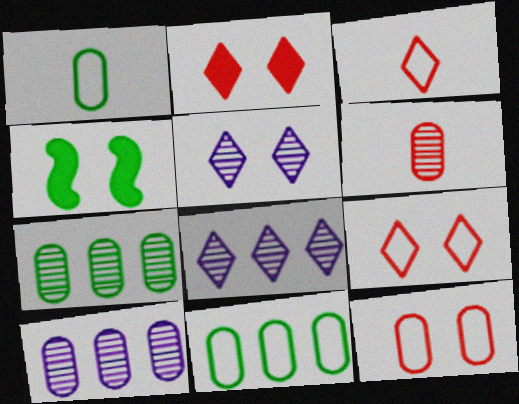[[3, 4, 10], 
[4, 5, 12]]